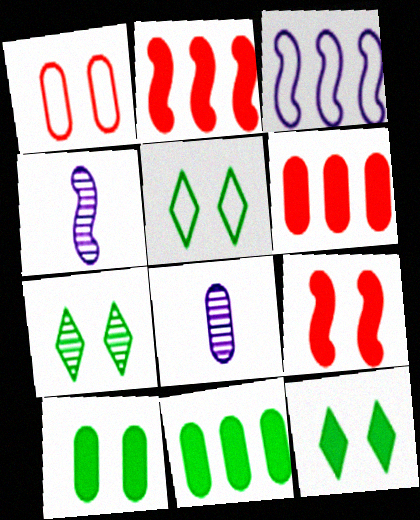[[1, 8, 11], 
[2, 5, 8], 
[4, 5, 6], 
[5, 7, 12]]